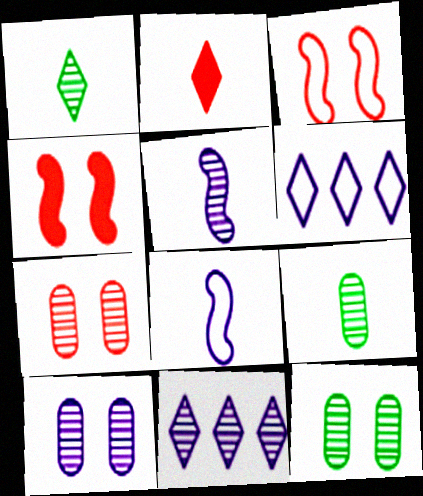[[2, 8, 9], 
[4, 6, 9], 
[5, 10, 11], 
[7, 10, 12]]